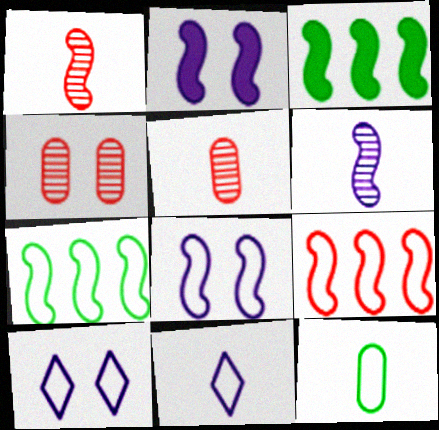[[1, 2, 7], 
[1, 3, 8], 
[3, 4, 11], 
[3, 5, 10], 
[9, 10, 12]]